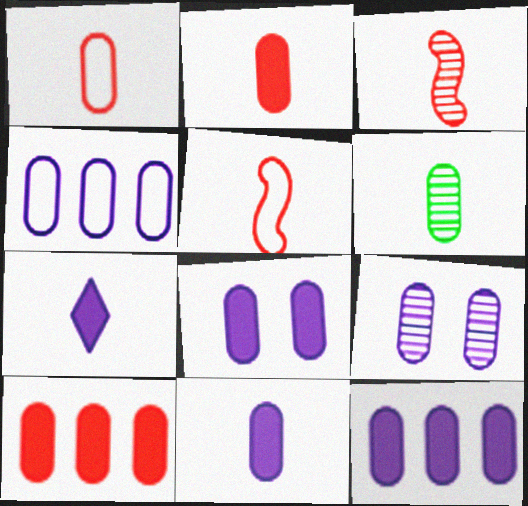[[1, 6, 11], 
[4, 9, 11], 
[5, 6, 7], 
[8, 11, 12]]